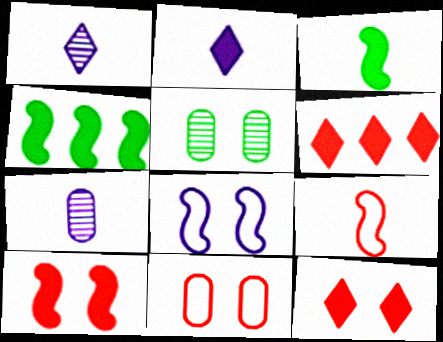[[1, 4, 11], 
[5, 8, 12]]